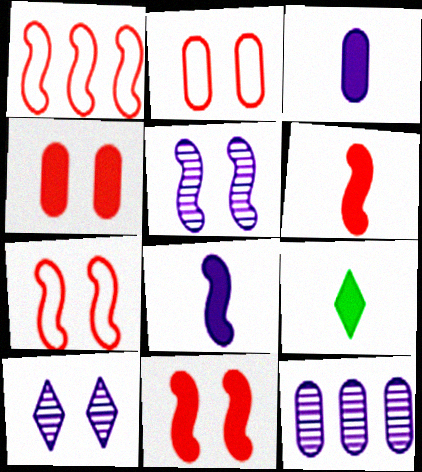[[3, 6, 9], 
[7, 9, 12]]